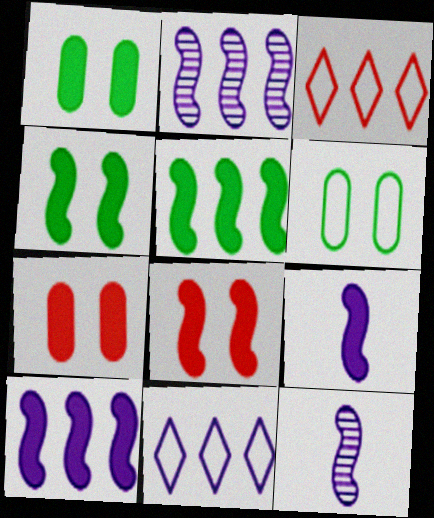[[1, 3, 12], 
[5, 8, 9]]